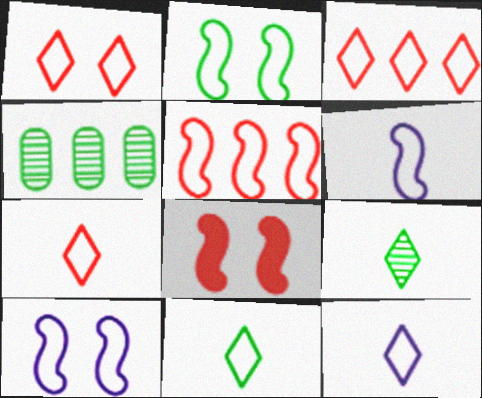[[1, 3, 7], 
[2, 5, 6], 
[4, 8, 12], 
[7, 11, 12]]